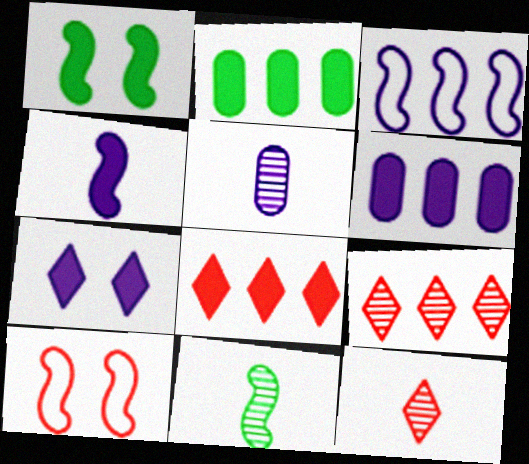[[2, 3, 9], 
[3, 5, 7], 
[4, 6, 7], 
[5, 11, 12]]